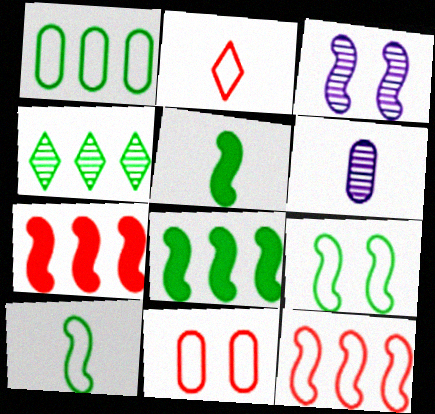[[1, 4, 8], 
[2, 5, 6], 
[2, 11, 12], 
[3, 5, 12], 
[3, 7, 10]]